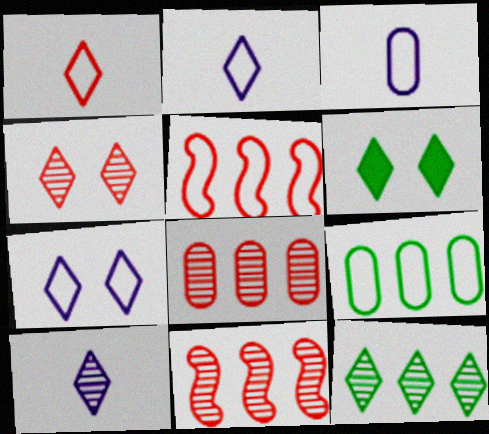[[3, 6, 11], 
[4, 6, 7], 
[4, 10, 12]]